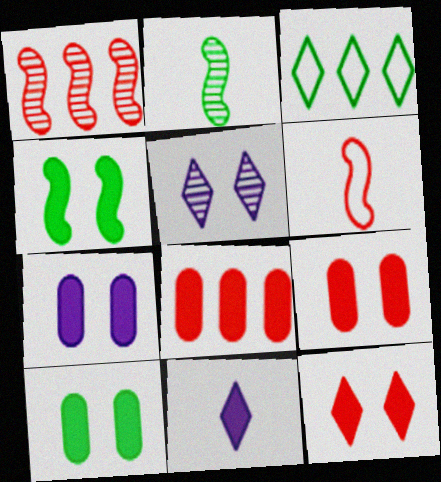[[2, 3, 10], 
[4, 7, 12], 
[4, 8, 11], 
[7, 9, 10]]